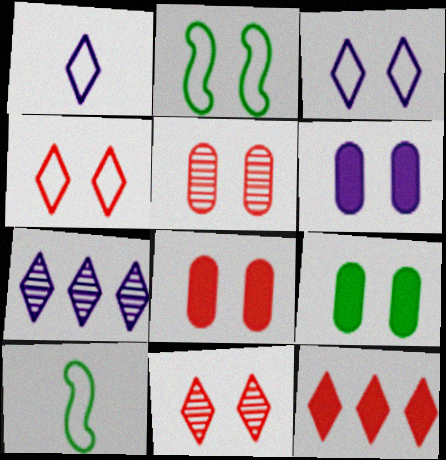[[2, 6, 11], 
[6, 8, 9], 
[7, 8, 10]]